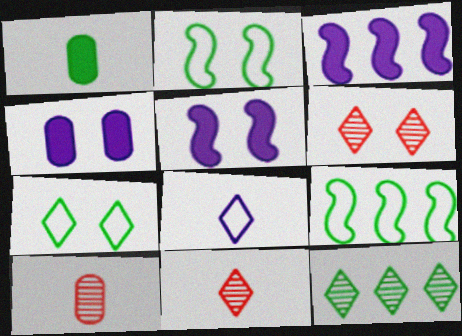[[1, 2, 12], 
[2, 4, 6], 
[3, 7, 10], 
[4, 9, 11]]